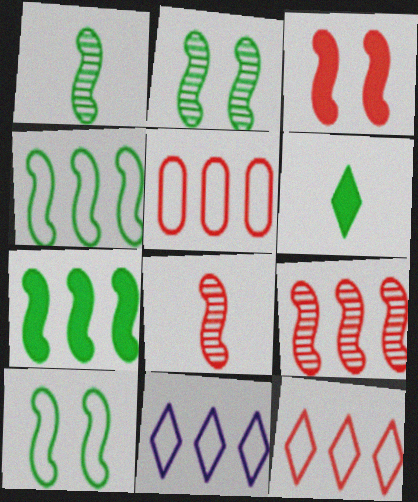[[1, 7, 10], 
[4, 5, 11]]